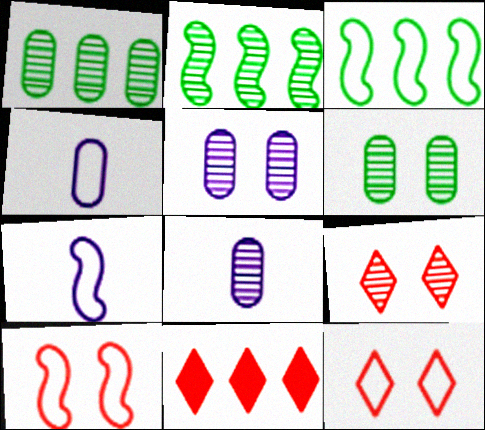[[2, 8, 9], 
[3, 4, 12], 
[3, 7, 10], 
[6, 7, 11]]